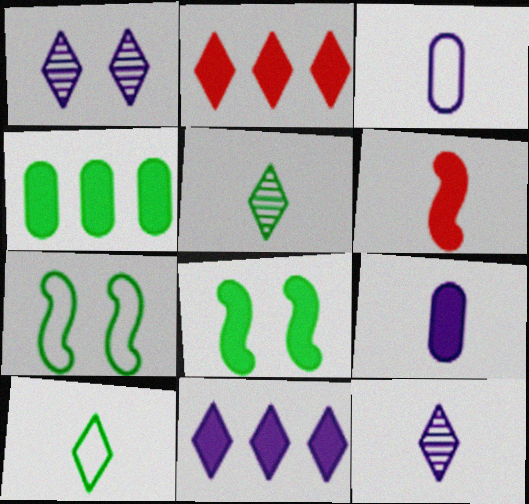[[1, 2, 10], 
[2, 8, 9], 
[3, 5, 6], 
[4, 5, 7]]